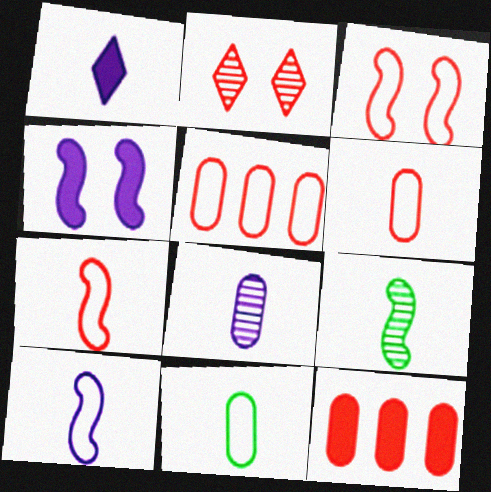[[1, 6, 9], 
[1, 8, 10], 
[2, 7, 12]]